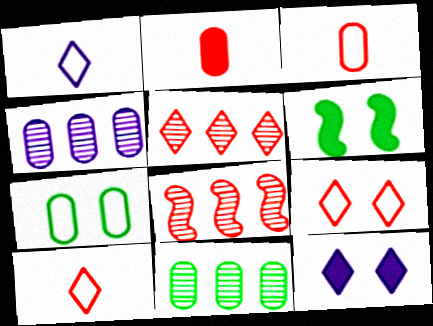[[2, 4, 7], 
[2, 8, 9], 
[4, 6, 10]]